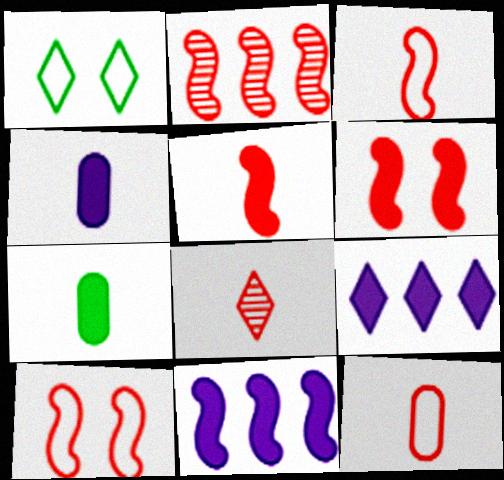[[1, 2, 4], 
[1, 8, 9], 
[2, 3, 6], 
[2, 5, 10], 
[5, 8, 12], 
[6, 7, 9]]